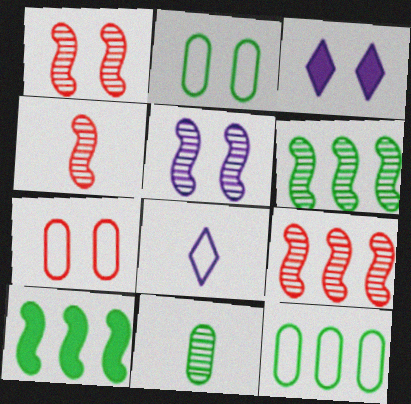[[1, 2, 3], 
[1, 4, 9], 
[3, 4, 12], 
[4, 5, 6]]